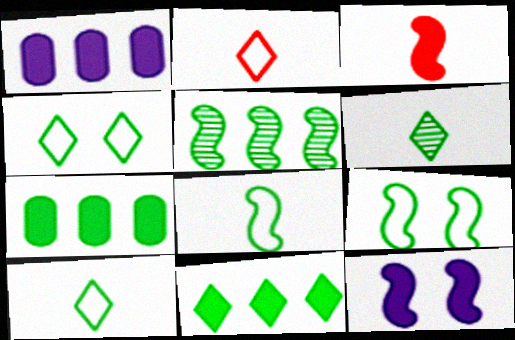[[4, 6, 11], 
[6, 7, 9]]